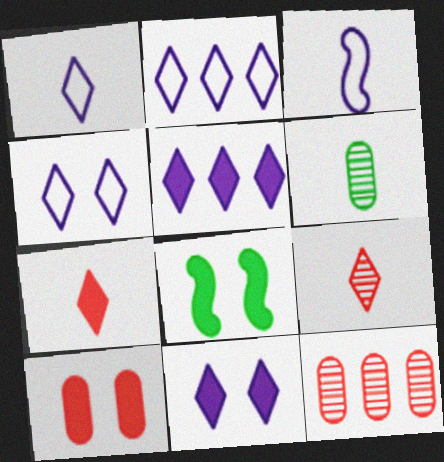[[1, 2, 4], 
[1, 8, 12], 
[3, 6, 7], 
[8, 10, 11]]